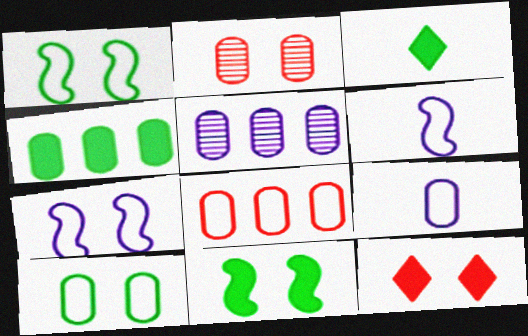[[2, 4, 9], 
[3, 4, 11], 
[4, 5, 8], 
[8, 9, 10]]